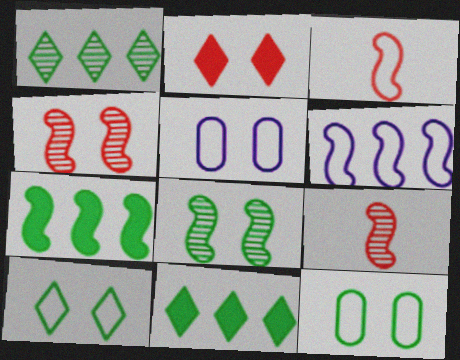[[2, 5, 8], 
[5, 9, 11]]